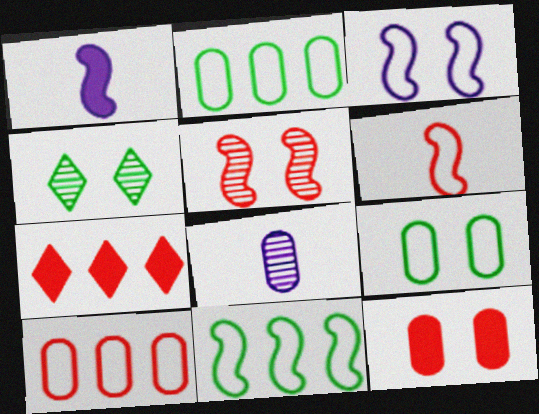[[1, 4, 10], 
[1, 5, 11], 
[2, 8, 12], 
[3, 4, 12], 
[3, 6, 11]]